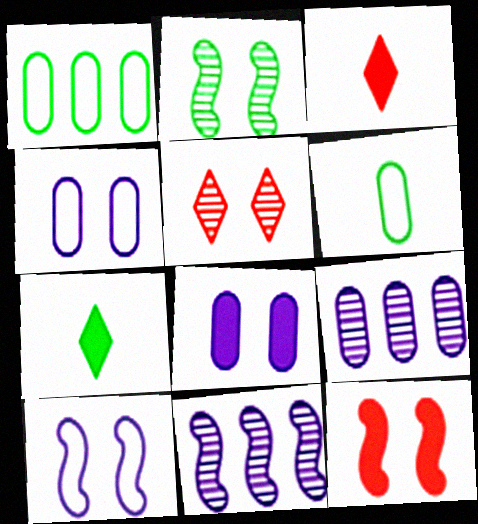[[1, 2, 7], 
[2, 10, 12]]